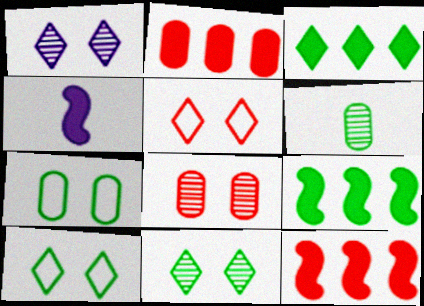[[6, 9, 10]]